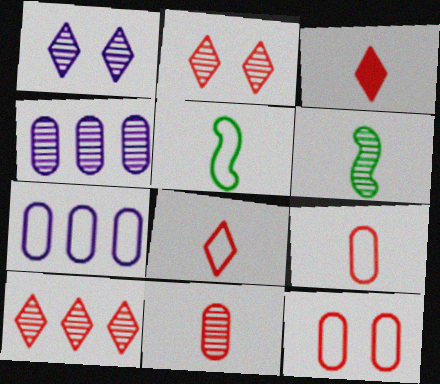[[2, 4, 6]]